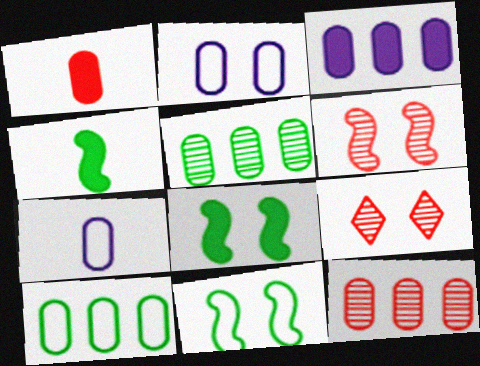[[1, 2, 5], 
[2, 8, 9], 
[3, 10, 12]]